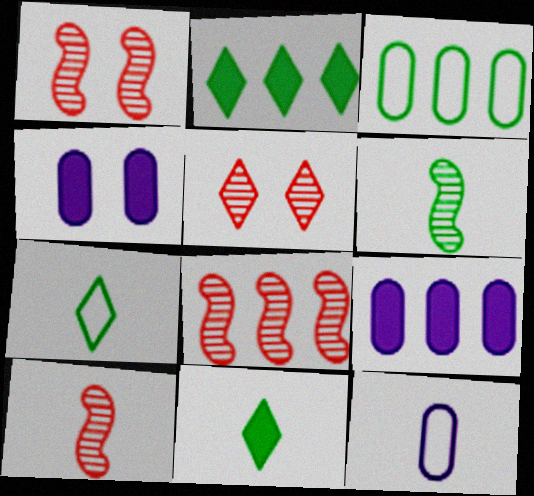[[1, 2, 12], 
[1, 7, 9], 
[1, 8, 10], 
[4, 7, 8], 
[10, 11, 12]]